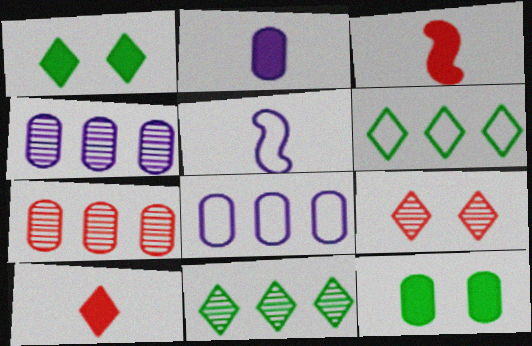[[1, 5, 7]]